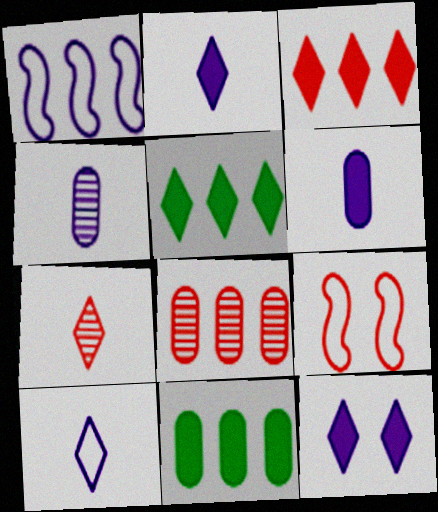[[1, 4, 12], 
[1, 5, 8], 
[4, 5, 9]]